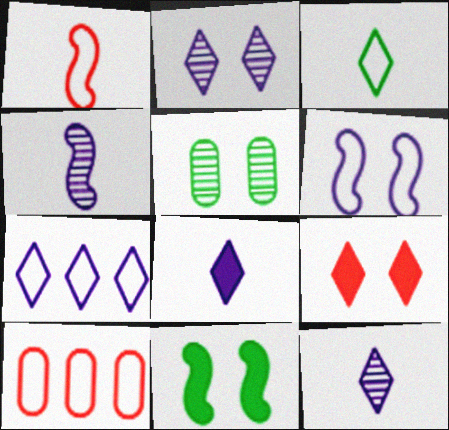[[2, 7, 8], 
[3, 6, 10], 
[5, 6, 9], 
[10, 11, 12]]